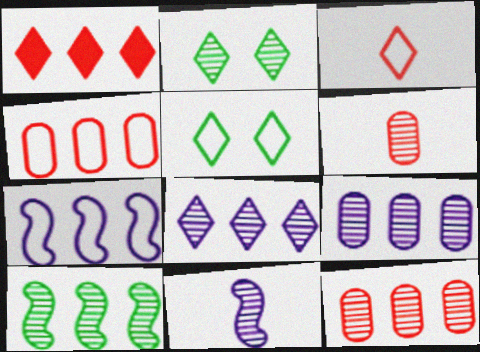[[2, 11, 12], 
[8, 10, 12]]